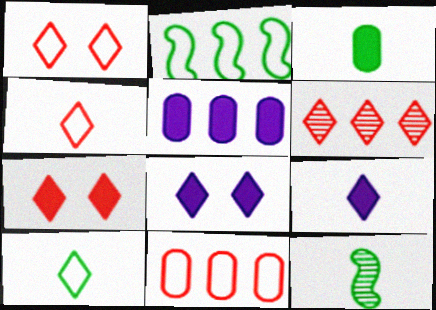[[1, 5, 12], 
[2, 5, 6], 
[3, 10, 12], 
[4, 6, 7], 
[6, 8, 10], 
[8, 11, 12]]